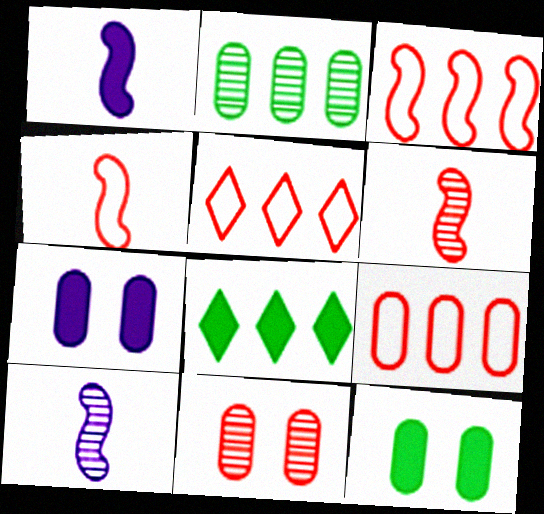[[3, 5, 9], 
[5, 10, 12]]